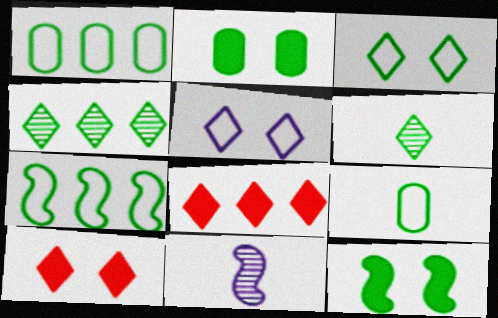[[1, 6, 12], 
[1, 10, 11], 
[2, 6, 7], 
[3, 7, 9], 
[4, 9, 12], 
[5, 6, 8]]